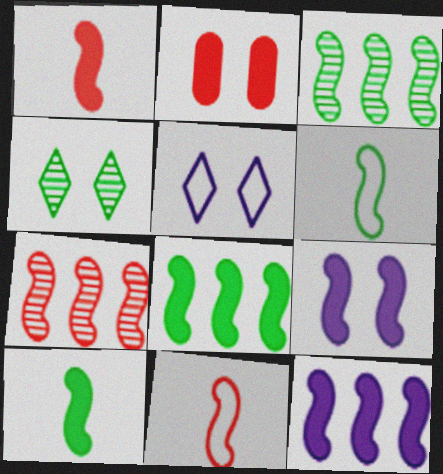[[1, 8, 9], 
[3, 9, 11], 
[6, 7, 9]]